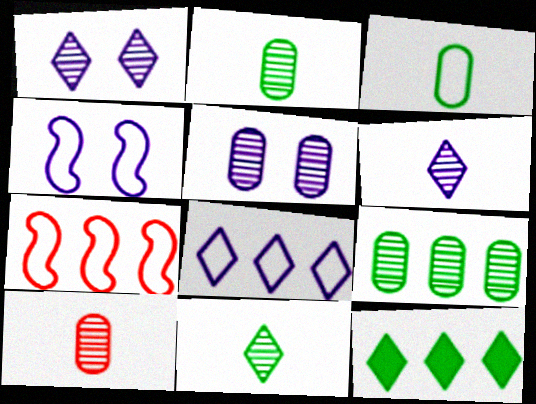[[4, 10, 12], 
[5, 9, 10]]